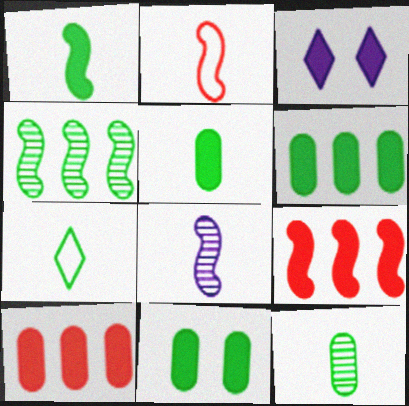[[1, 2, 8], 
[1, 3, 10], 
[1, 7, 12], 
[3, 5, 9], 
[4, 7, 11], 
[5, 6, 11]]